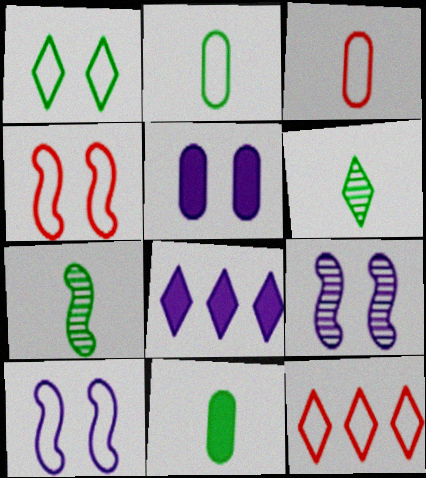[[2, 10, 12], 
[3, 4, 12], 
[5, 7, 12], 
[9, 11, 12]]